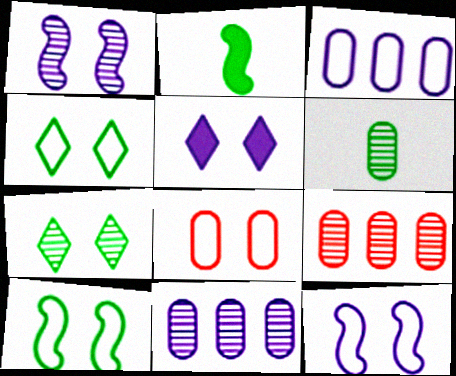[[4, 8, 12]]